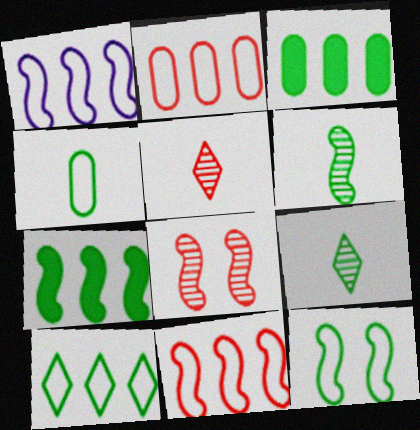[[1, 2, 10], 
[3, 9, 12], 
[4, 10, 12], 
[6, 7, 12]]